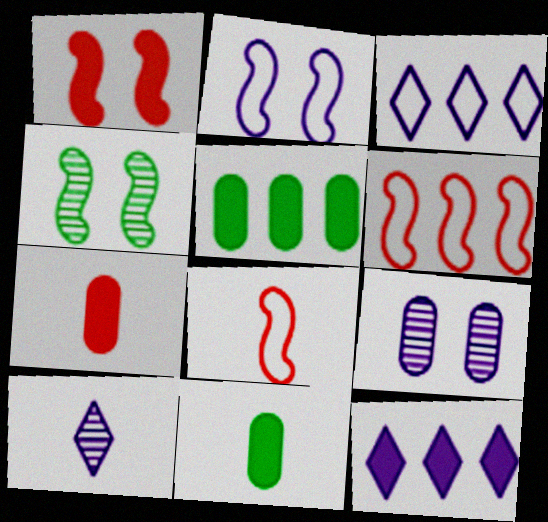[[1, 2, 4], 
[1, 11, 12], 
[3, 4, 7], 
[8, 10, 11]]